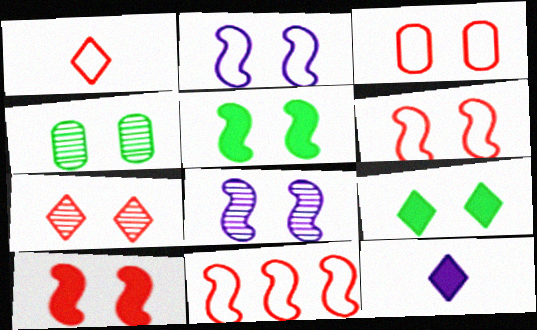[[1, 3, 11], 
[3, 7, 10], 
[3, 8, 9], 
[4, 7, 8], 
[4, 11, 12], 
[5, 6, 8]]